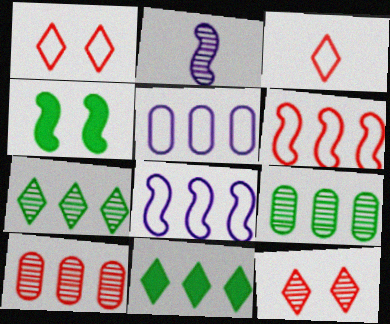[[2, 4, 6], 
[2, 9, 12], 
[8, 10, 11]]